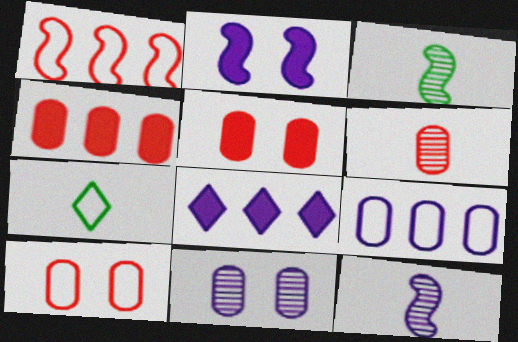[[1, 2, 3], 
[3, 8, 10], 
[4, 6, 10]]